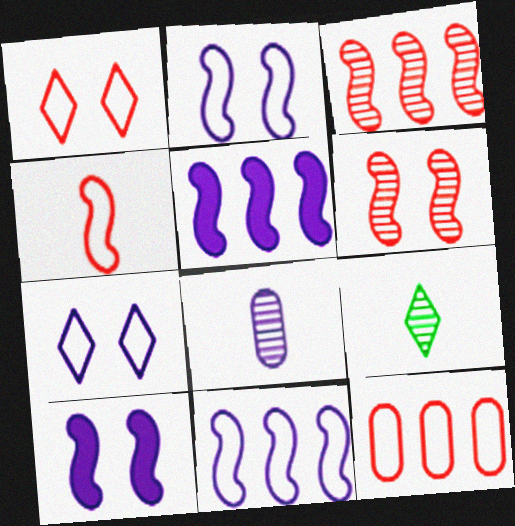[[1, 4, 12], 
[5, 7, 8], 
[9, 10, 12]]